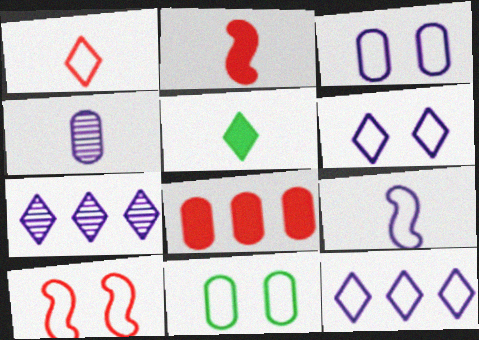[[2, 7, 11], 
[3, 9, 12], 
[4, 8, 11], 
[6, 10, 11]]